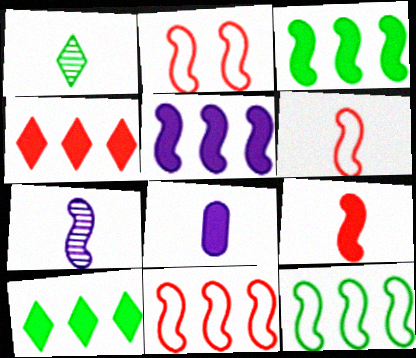[[1, 6, 8], 
[2, 3, 7], 
[2, 6, 11]]